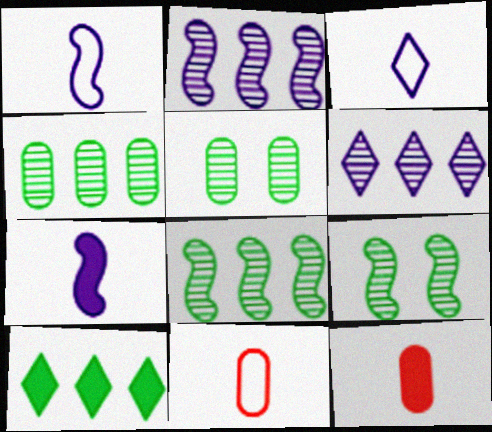[]